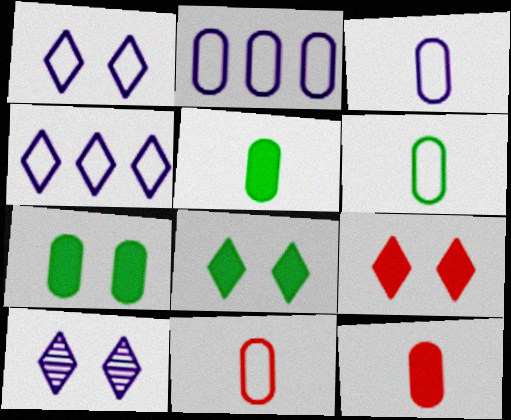[[3, 6, 11]]